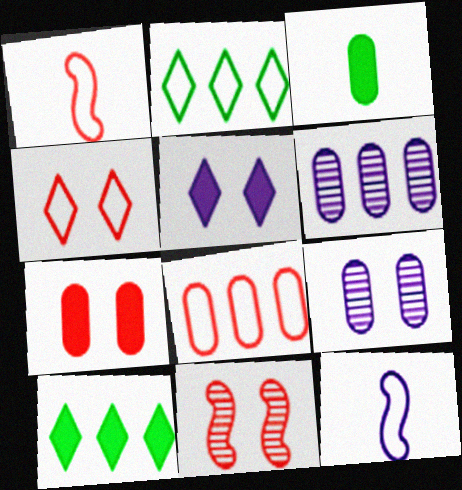[[1, 4, 8], 
[1, 9, 10], 
[3, 8, 9], 
[4, 7, 11], 
[5, 6, 12]]